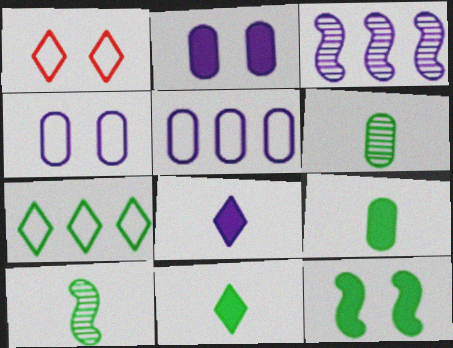[[1, 3, 9], 
[3, 4, 8], 
[6, 7, 12]]